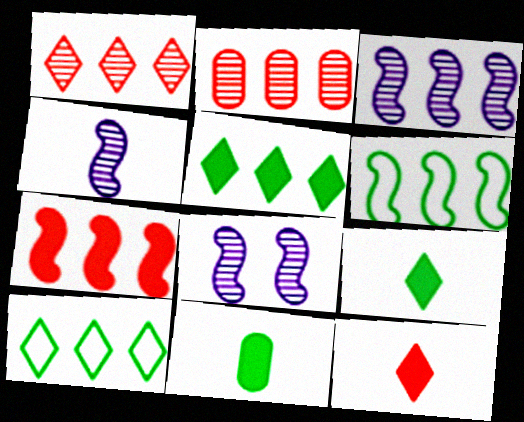[[3, 4, 8], 
[3, 6, 7]]